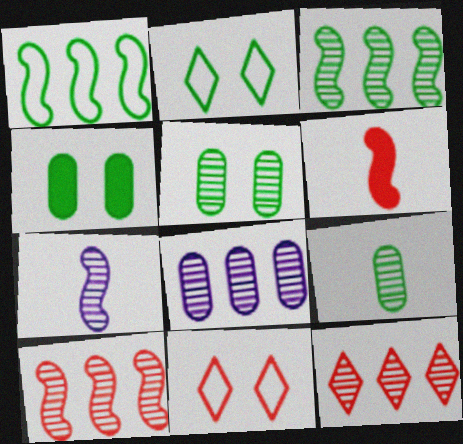[[2, 6, 8], 
[3, 8, 12], 
[5, 7, 12]]